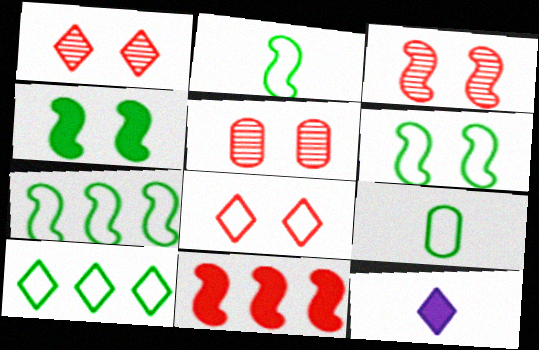[[1, 3, 5], 
[1, 10, 12], 
[2, 6, 7], 
[5, 7, 12], 
[6, 9, 10]]